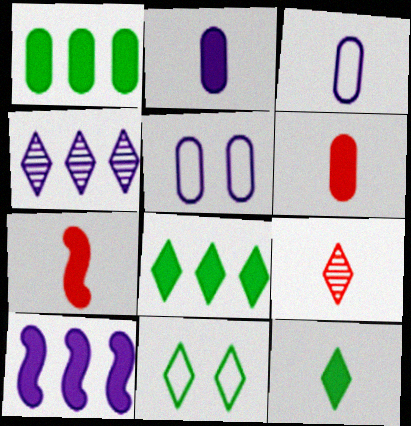[[2, 7, 12]]